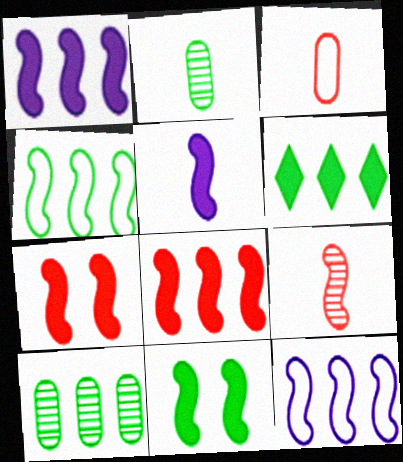[[4, 6, 10], 
[5, 8, 11], 
[9, 11, 12]]